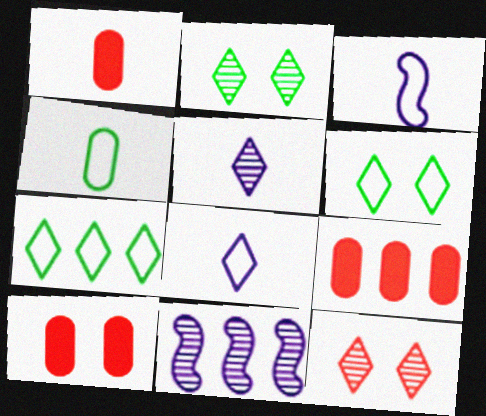[[1, 6, 11], 
[1, 9, 10], 
[2, 3, 9], 
[7, 9, 11]]